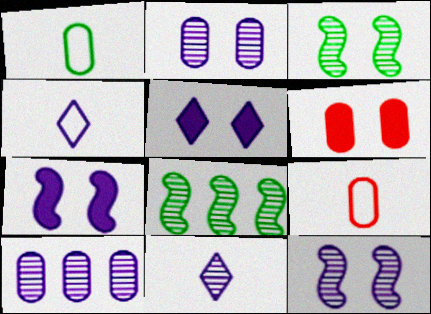[[1, 6, 10], 
[4, 6, 8], 
[4, 7, 10], 
[5, 8, 9], 
[10, 11, 12]]